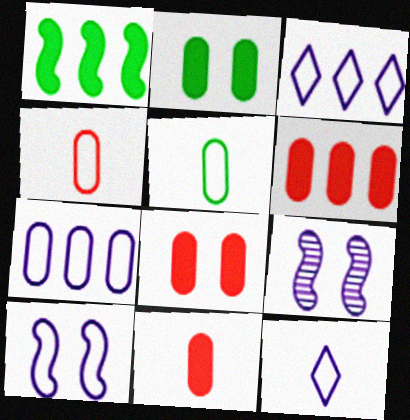[[6, 8, 11], 
[7, 10, 12]]